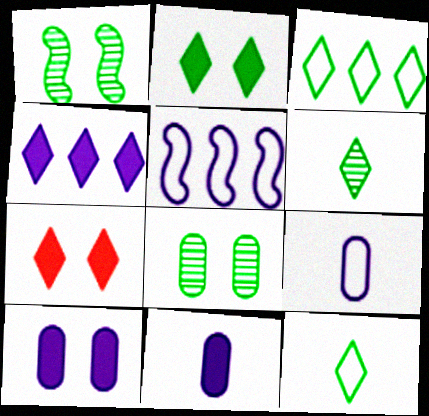[[2, 3, 6]]